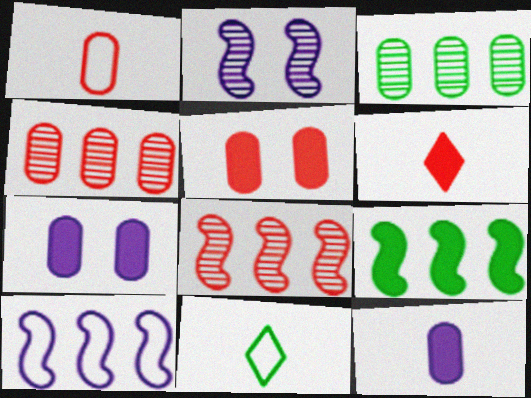[[1, 3, 7], 
[1, 4, 5], 
[6, 7, 9], 
[7, 8, 11], 
[8, 9, 10]]